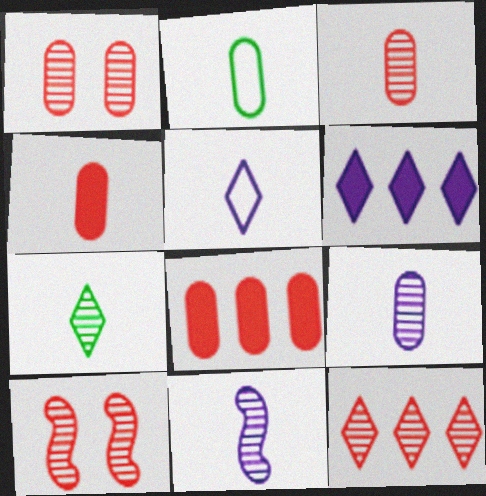[[2, 4, 9], 
[2, 6, 10], 
[3, 7, 11], 
[3, 10, 12]]